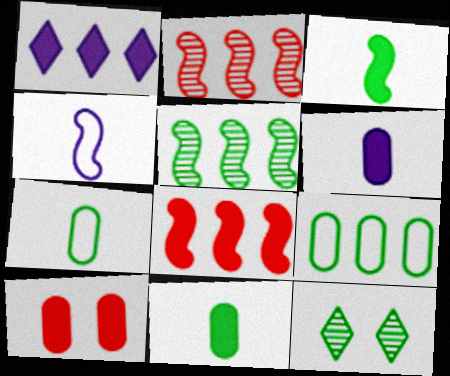[[1, 2, 9], 
[1, 3, 10], 
[3, 9, 12]]